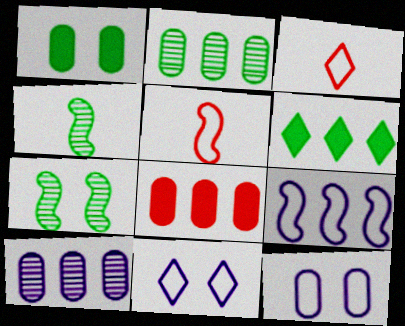[[4, 8, 11]]